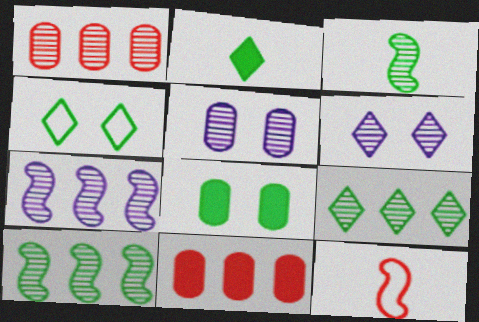[[1, 3, 6], 
[1, 7, 9], 
[2, 4, 9]]